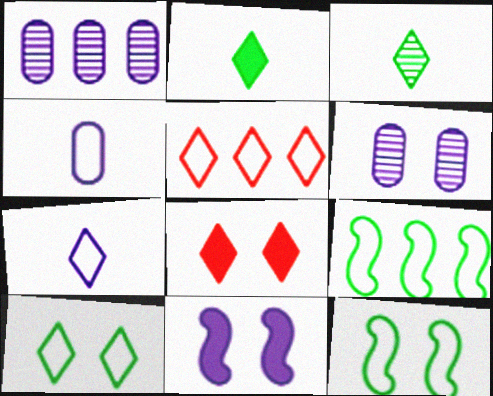[[1, 7, 11], 
[4, 5, 12], 
[5, 7, 10], 
[6, 8, 12]]